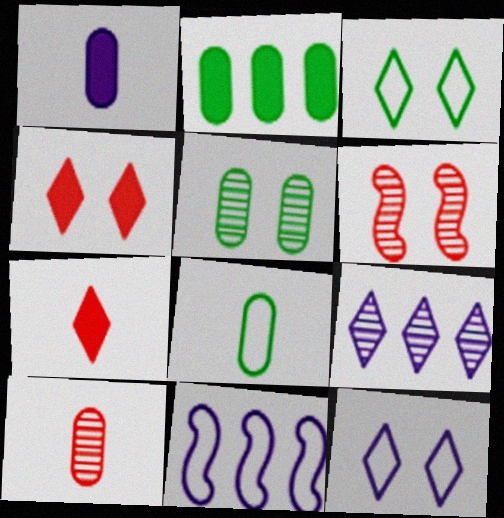[[1, 8, 10], 
[2, 5, 8], 
[3, 7, 9], 
[5, 7, 11]]